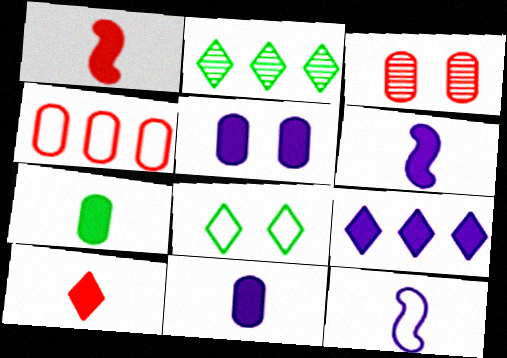[[4, 8, 12], 
[5, 6, 9], 
[6, 7, 10]]